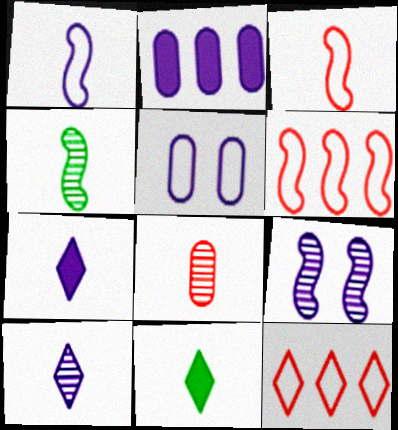[[1, 8, 11], 
[4, 8, 10]]